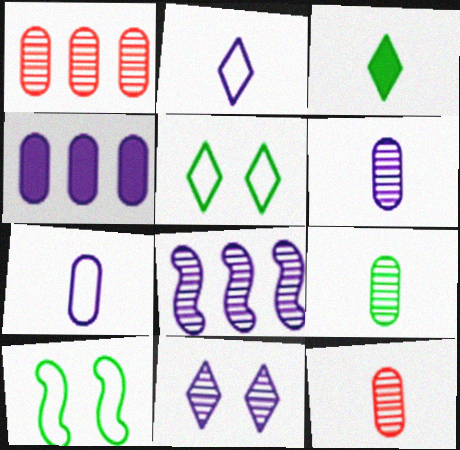[[6, 8, 11], 
[6, 9, 12]]